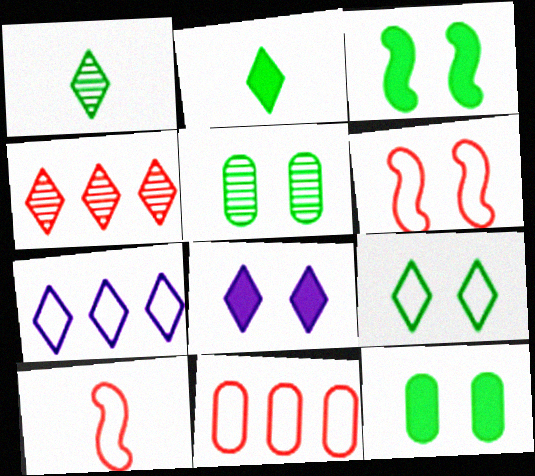[[3, 5, 9], 
[5, 6, 8]]